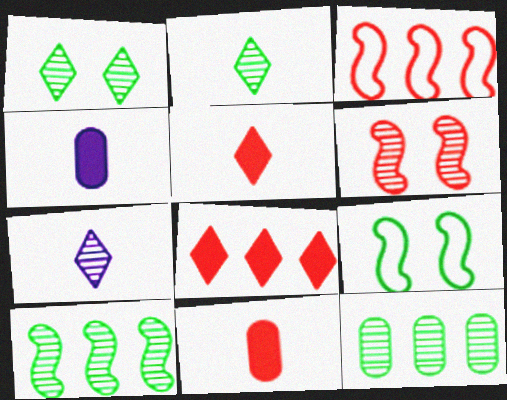[[1, 3, 4], 
[6, 7, 12]]